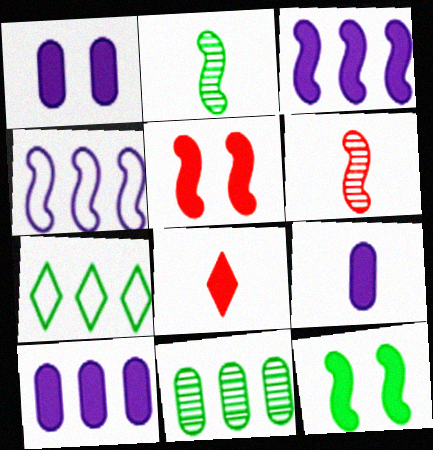[[1, 6, 7], 
[1, 9, 10], 
[2, 4, 5], 
[4, 6, 12], 
[8, 10, 12]]